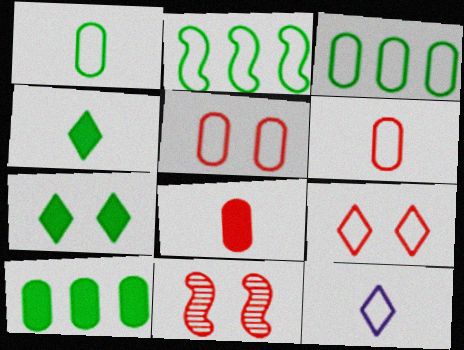[[2, 5, 12], 
[10, 11, 12]]